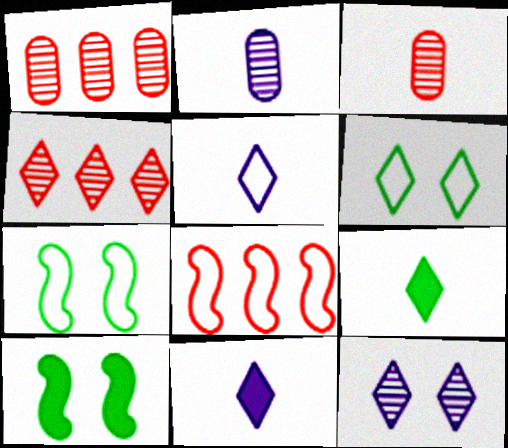[[1, 5, 10], 
[1, 7, 11], 
[4, 6, 11]]